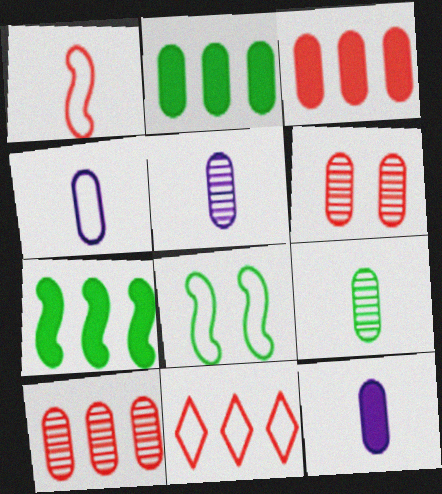[[2, 4, 6], 
[4, 5, 12], 
[4, 8, 11]]